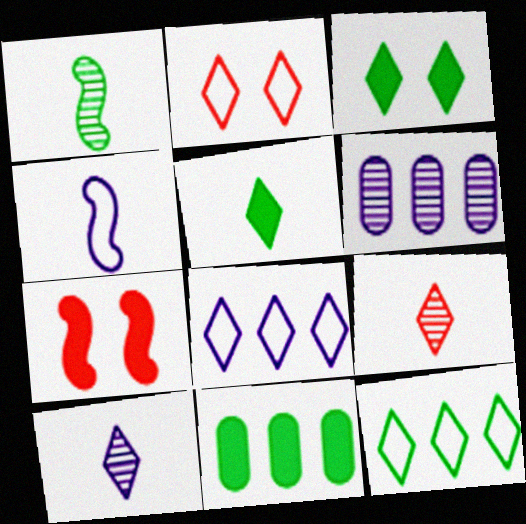[[3, 8, 9]]